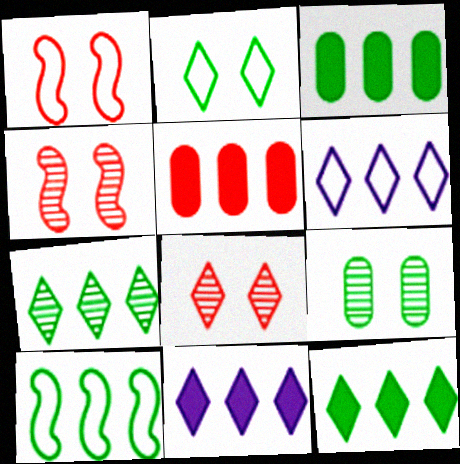[[3, 7, 10]]